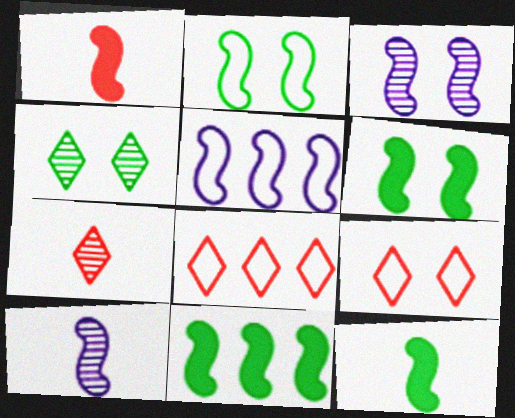[[6, 11, 12]]